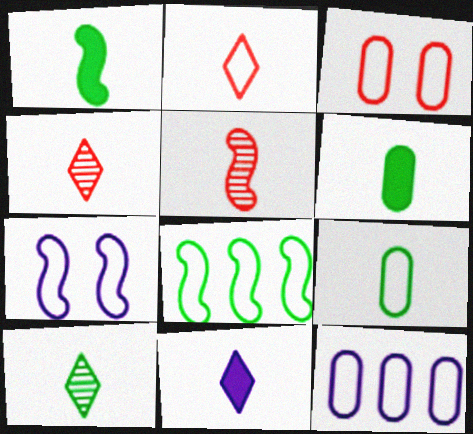[[1, 9, 10], 
[2, 10, 11], 
[3, 9, 12], 
[5, 9, 11]]